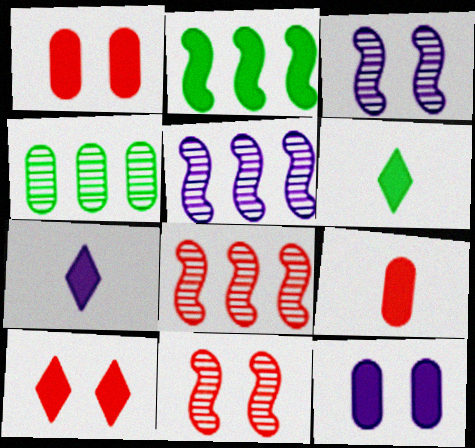[[1, 2, 7]]